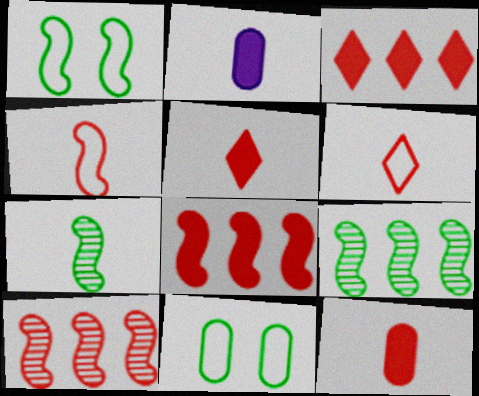[[2, 6, 7]]